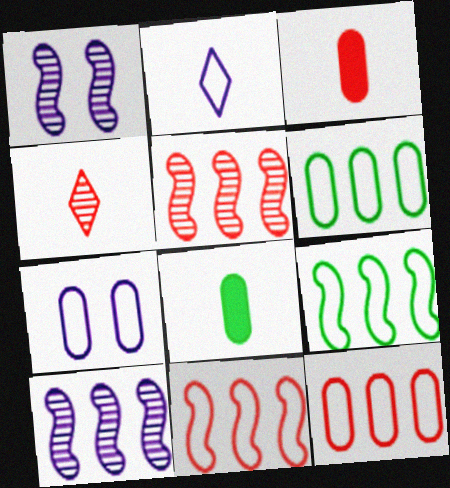[]